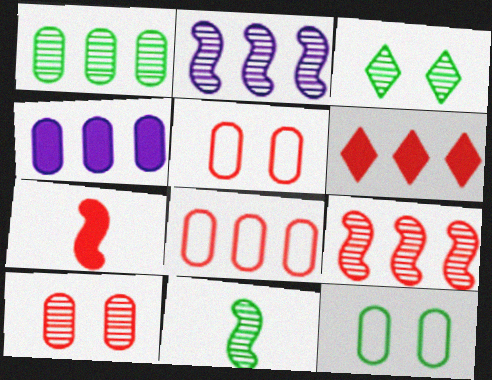[[1, 3, 11], 
[1, 4, 8], 
[6, 8, 9]]